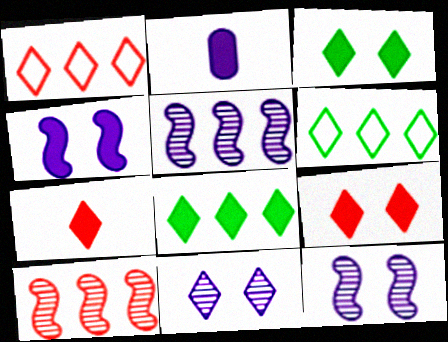[[6, 7, 11]]